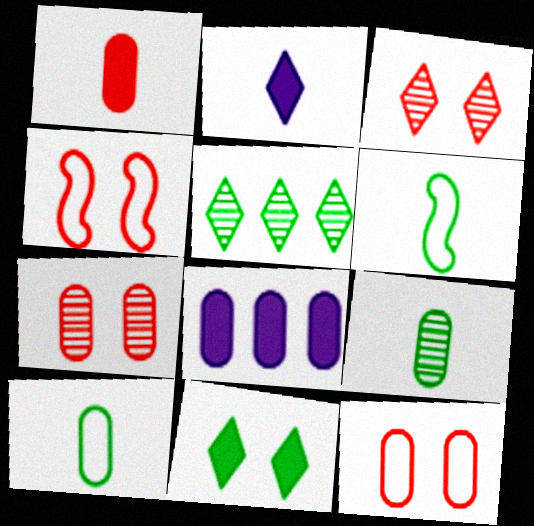[[3, 6, 8], 
[7, 8, 10], 
[8, 9, 12]]